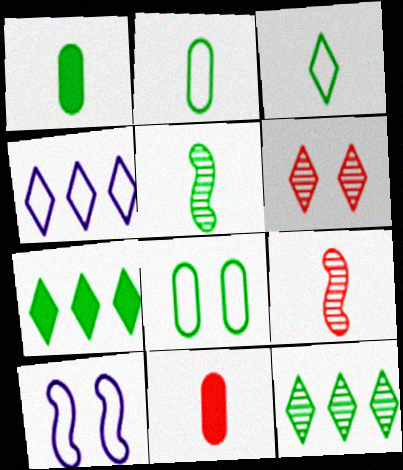[[1, 3, 5], 
[5, 7, 8], 
[10, 11, 12]]